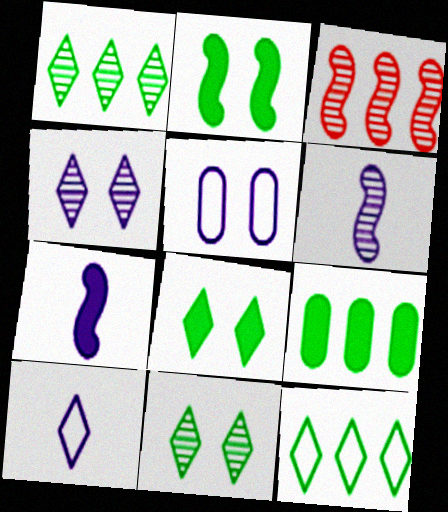[]